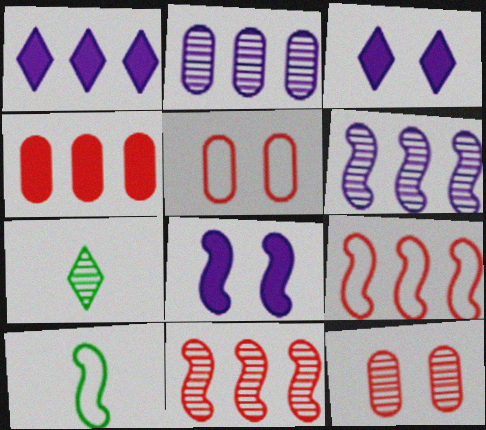[[1, 10, 12], 
[6, 7, 12], 
[8, 10, 11]]